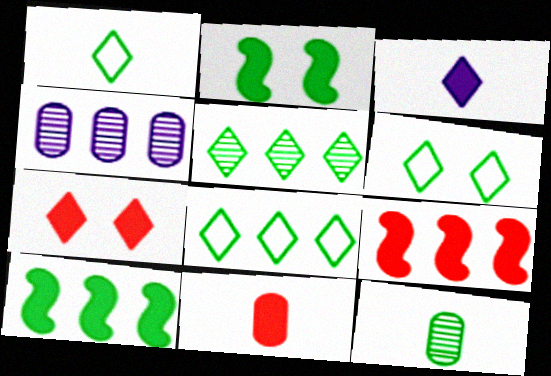[[1, 6, 8], 
[2, 8, 12], 
[4, 8, 9], 
[6, 10, 12], 
[7, 9, 11]]